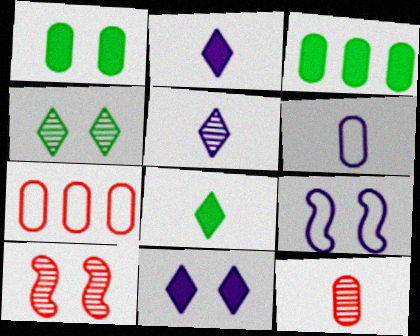[]